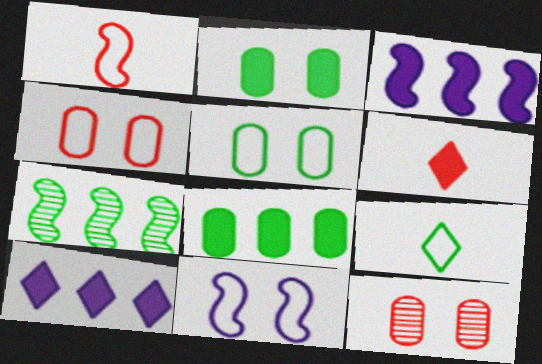[[2, 3, 6], 
[2, 7, 9], 
[3, 9, 12]]